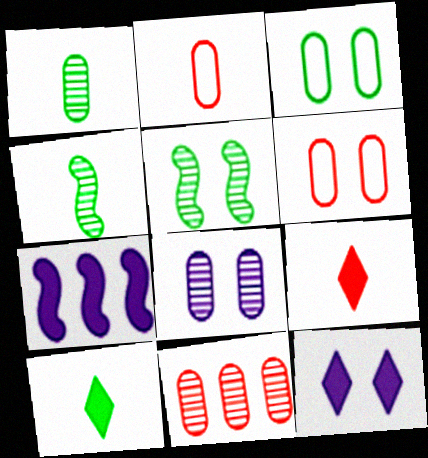[[1, 8, 11], 
[5, 6, 12]]